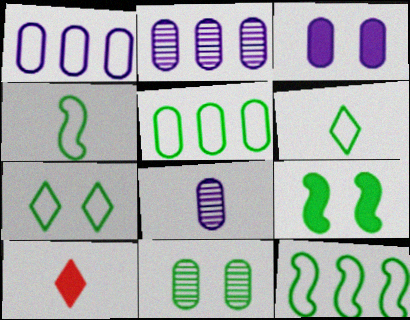[[1, 3, 8], 
[4, 5, 7], 
[4, 8, 10], 
[7, 9, 11]]